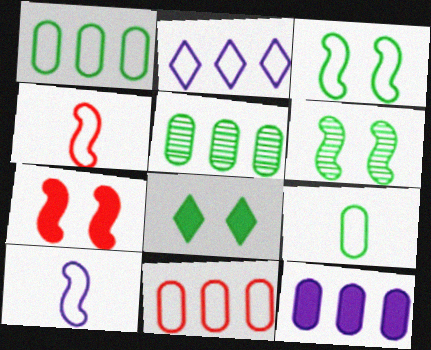[[5, 11, 12]]